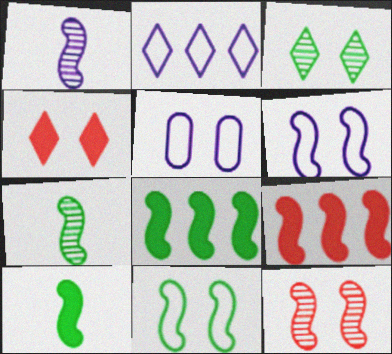[[1, 9, 11], 
[6, 7, 9], 
[7, 8, 11]]